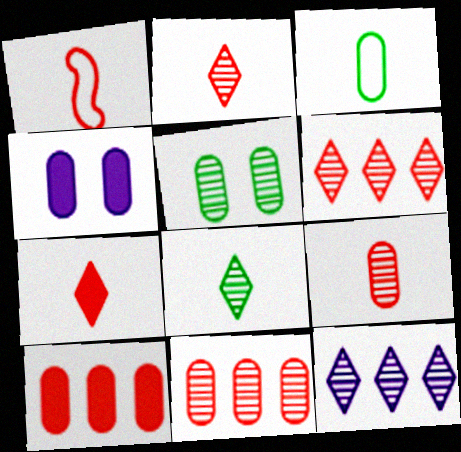[[1, 7, 9], 
[3, 4, 11]]